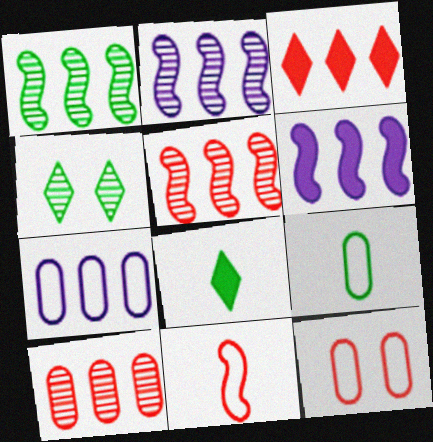[[1, 2, 5], 
[1, 3, 7], 
[2, 8, 12], 
[7, 9, 12]]